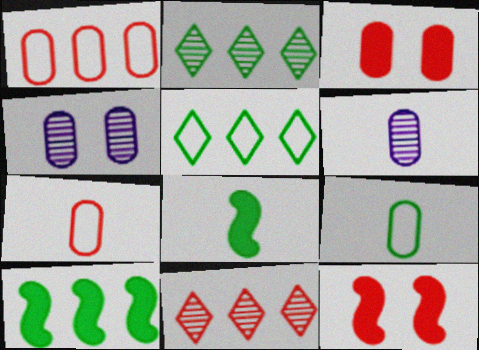[[5, 6, 12], 
[7, 11, 12]]